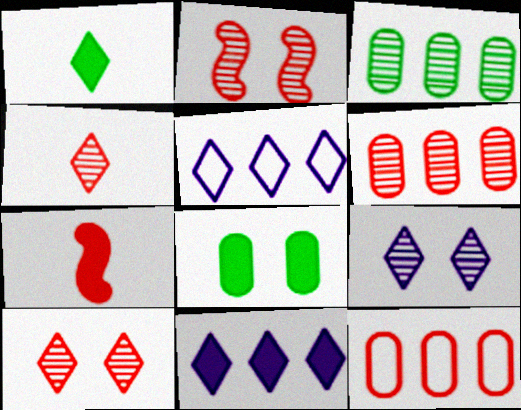[[1, 5, 10], 
[2, 4, 6], 
[7, 8, 11], 
[7, 10, 12]]